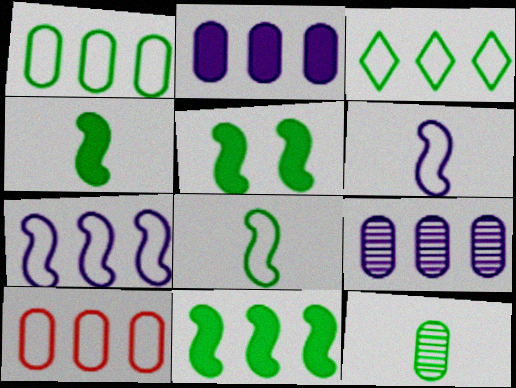[[3, 5, 12], 
[3, 7, 10], 
[4, 5, 11]]